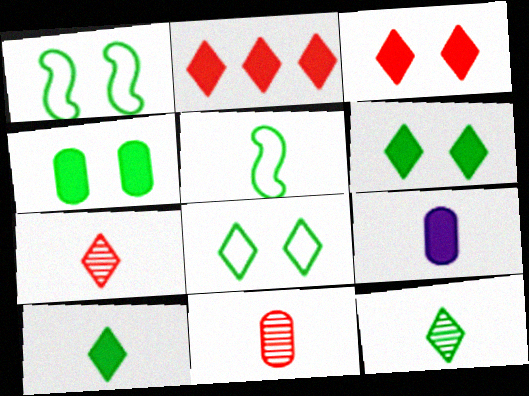[[5, 7, 9]]